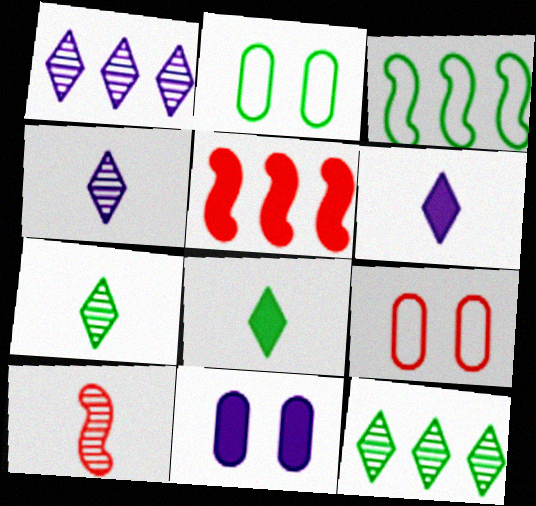[[2, 4, 5], 
[5, 8, 11]]